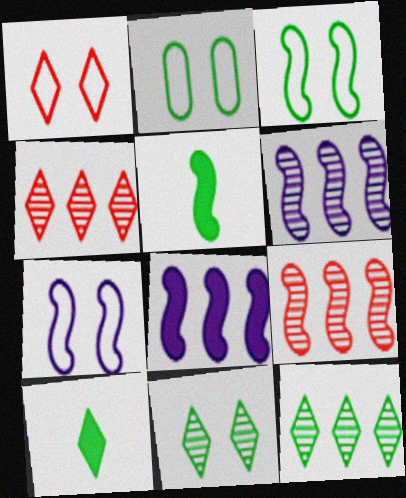[[1, 2, 7], 
[2, 5, 12], 
[5, 7, 9]]